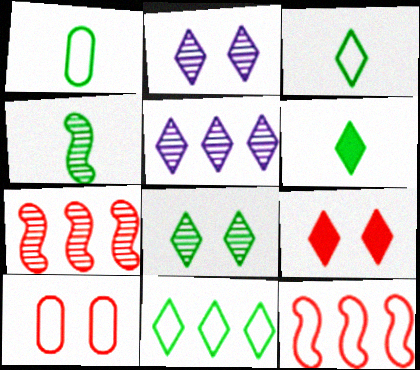[[1, 4, 6], 
[3, 5, 9], 
[6, 8, 11]]